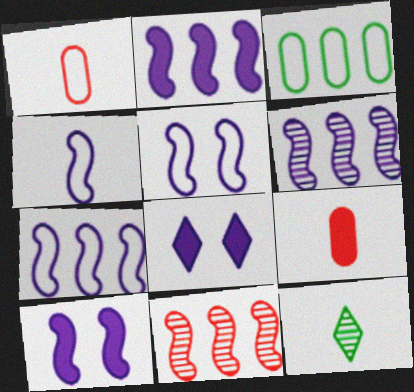[[2, 6, 7], 
[4, 5, 7], 
[4, 6, 10], 
[4, 9, 12]]